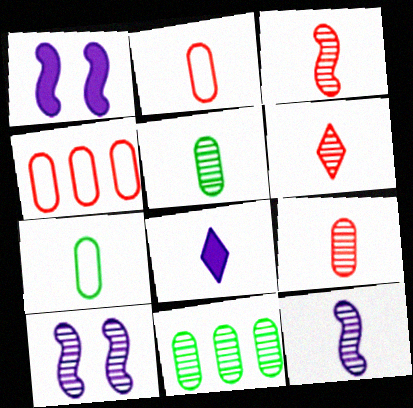[[3, 6, 9], 
[3, 7, 8], 
[5, 6, 12], 
[6, 10, 11]]